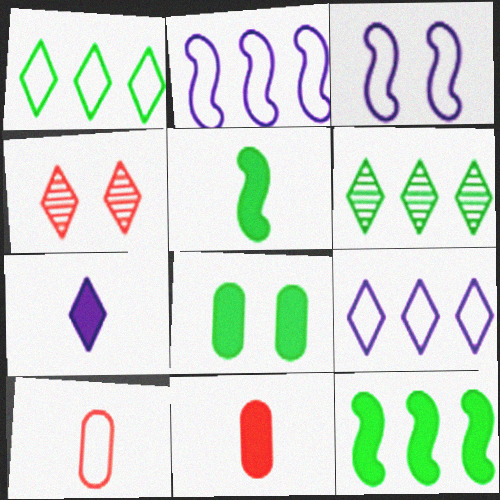[[1, 3, 10], 
[1, 4, 7], 
[3, 4, 8], 
[3, 6, 11], 
[5, 7, 11]]